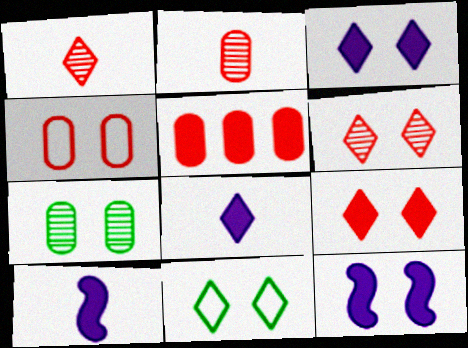[[2, 4, 5], 
[3, 6, 11]]